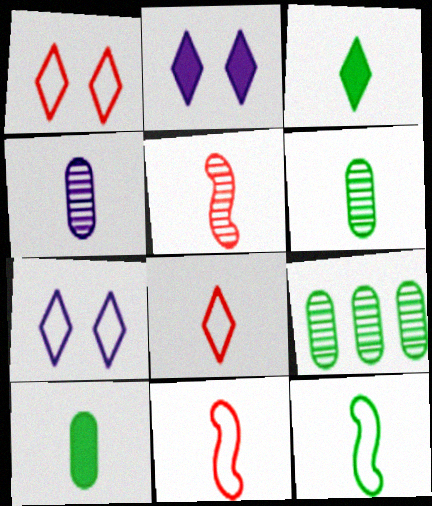[[2, 9, 11], 
[3, 4, 11], 
[3, 6, 12]]